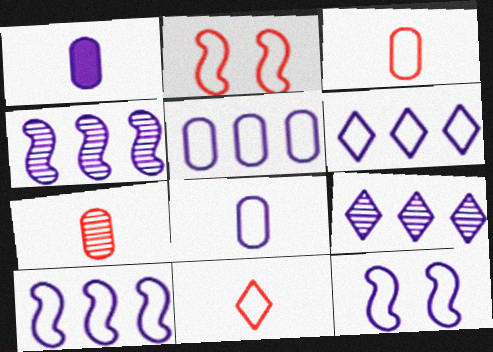[[1, 9, 12], 
[5, 6, 10], 
[6, 8, 12]]